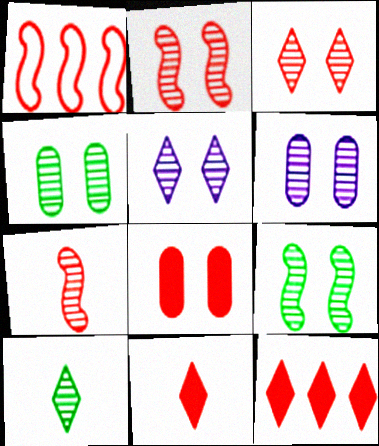[[2, 4, 5], 
[3, 6, 9]]